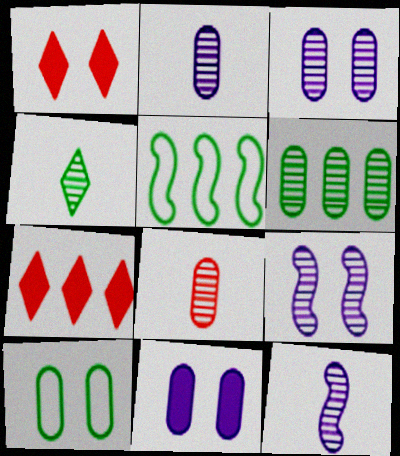[[1, 2, 5], 
[1, 9, 10], 
[3, 6, 8], 
[4, 8, 12], 
[7, 10, 12]]